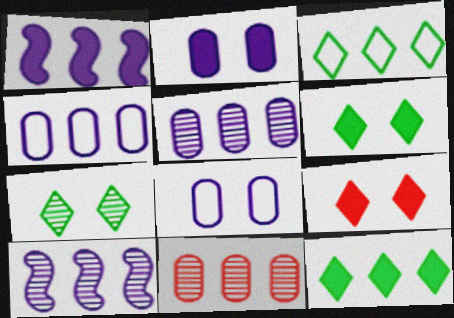[[1, 3, 11]]